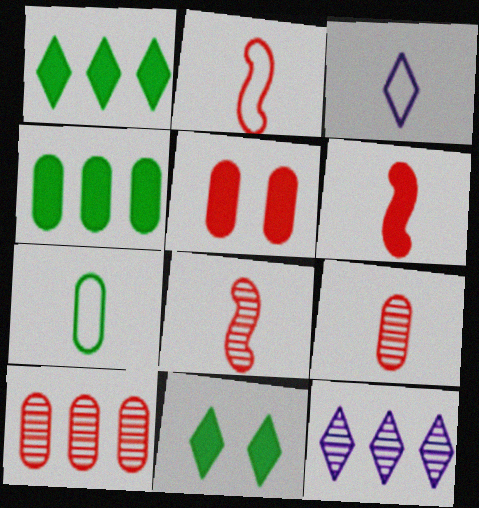[[2, 3, 7], 
[2, 6, 8]]